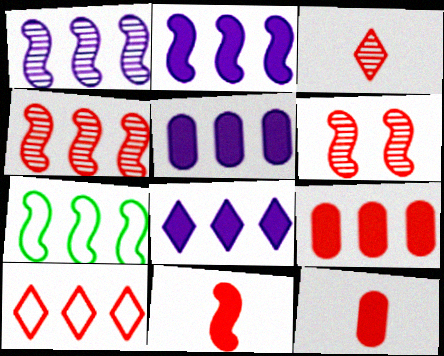[[2, 4, 7], 
[2, 5, 8], 
[4, 9, 10], 
[6, 10, 12]]